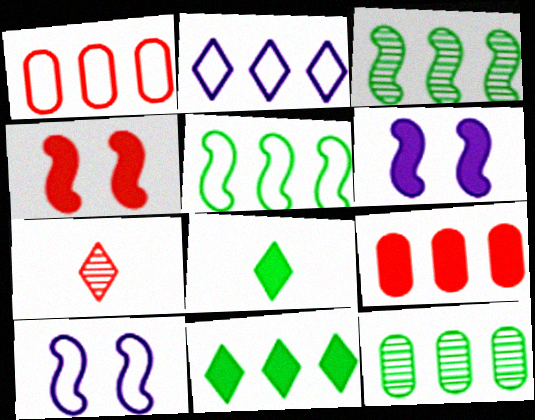[[1, 2, 5], 
[1, 4, 7], 
[2, 3, 9], 
[5, 11, 12], 
[6, 8, 9]]